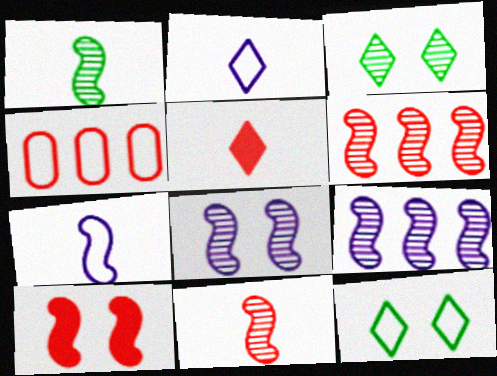[[1, 6, 8], 
[4, 7, 12]]